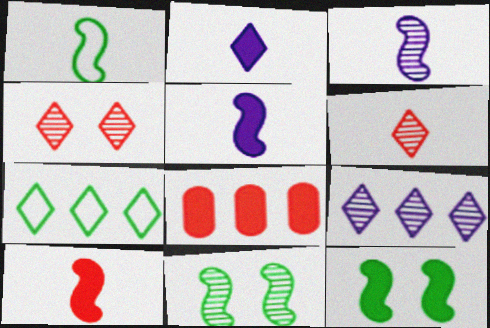[[1, 3, 10], 
[2, 4, 7], 
[2, 8, 12]]